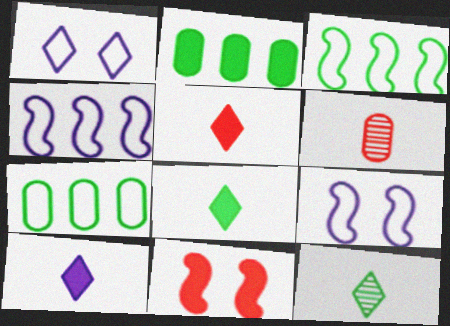[[2, 10, 11], 
[5, 8, 10]]